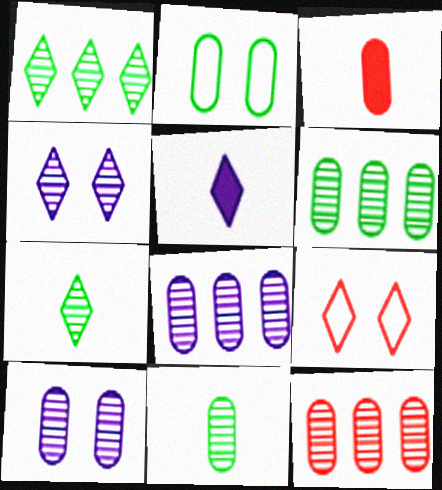[[1, 5, 9], 
[2, 3, 8], 
[6, 8, 12], 
[10, 11, 12]]